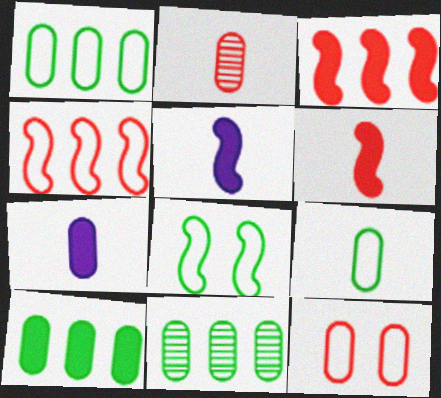[[1, 10, 11], 
[2, 7, 9], 
[7, 11, 12]]